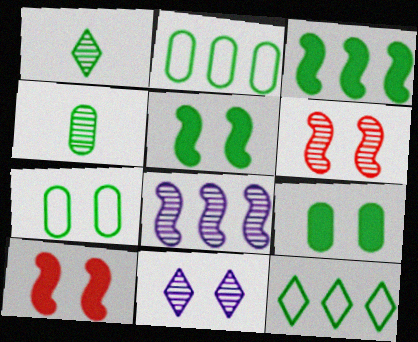[[1, 2, 5], 
[1, 3, 7], 
[2, 4, 9], 
[4, 5, 12], 
[7, 10, 11]]